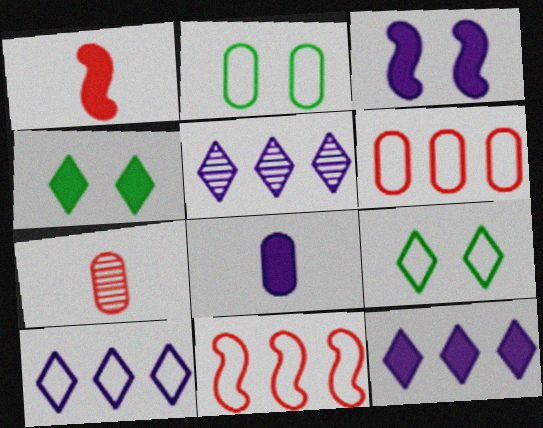[[1, 2, 5], 
[3, 8, 12], 
[5, 10, 12]]